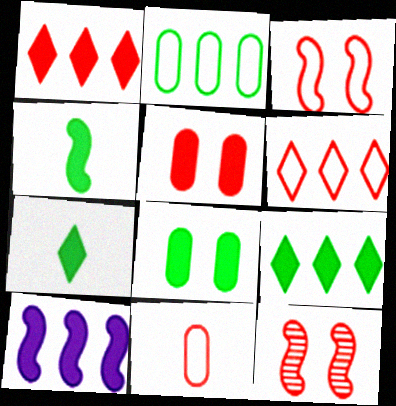[[1, 11, 12], 
[3, 6, 11], 
[4, 8, 9], 
[5, 7, 10]]